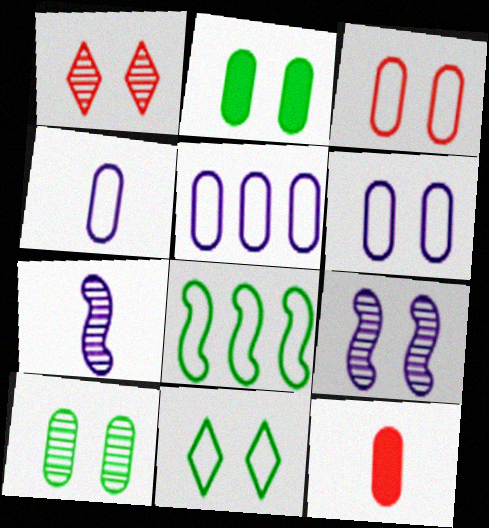[[1, 9, 10], 
[4, 5, 6], 
[5, 10, 12]]